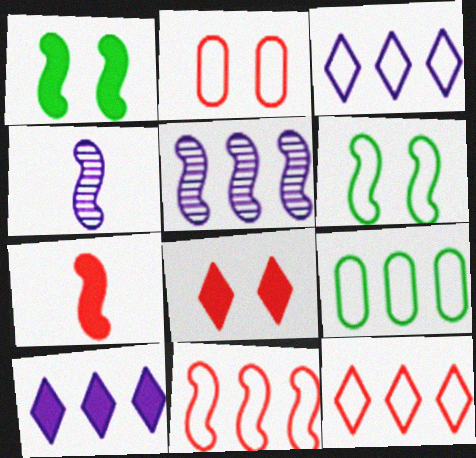[[1, 4, 11], 
[3, 9, 11], 
[4, 8, 9], 
[5, 6, 7]]